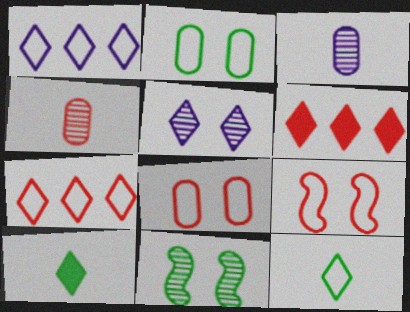[[4, 6, 9], 
[5, 6, 12], 
[5, 7, 10]]